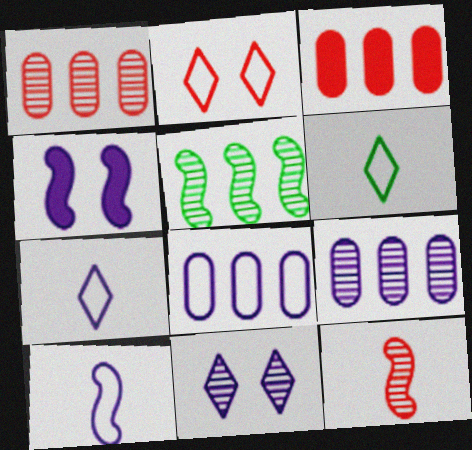[[1, 4, 6], 
[2, 3, 12], 
[4, 7, 9]]